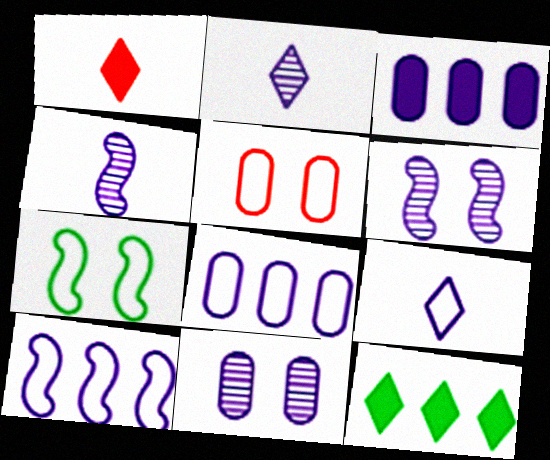[[3, 6, 9], 
[4, 5, 12]]